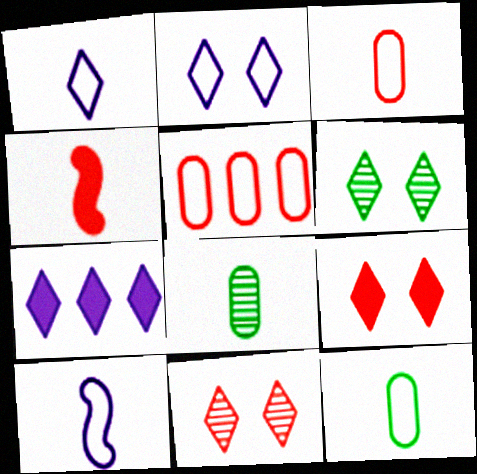[[1, 4, 8], 
[2, 6, 9], 
[4, 5, 11]]